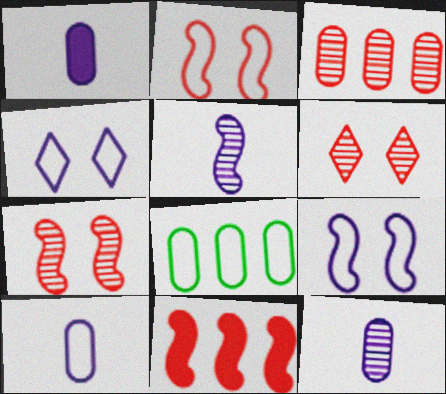[[1, 10, 12]]